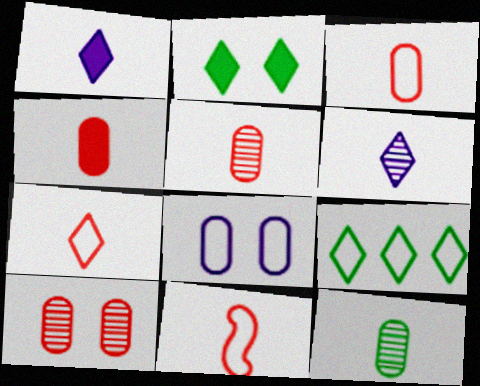[[1, 11, 12], 
[3, 4, 5], 
[3, 7, 11], 
[8, 9, 11]]